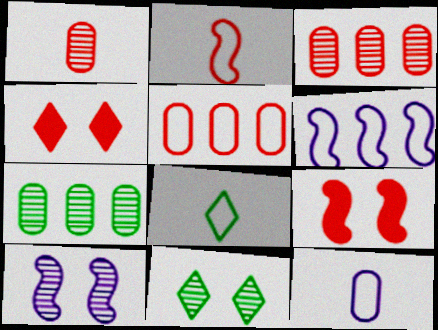[[2, 3, 4], 
[2, 8, 12]]